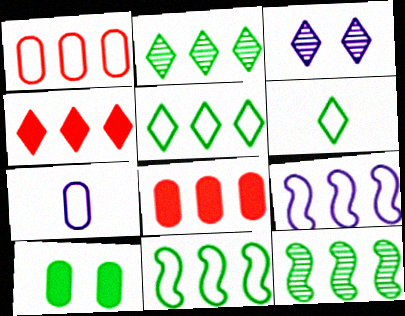[[1, 5, 9], 
[2, 8, 9], 
[3, 4, 6], 
[6, 10, 12]]